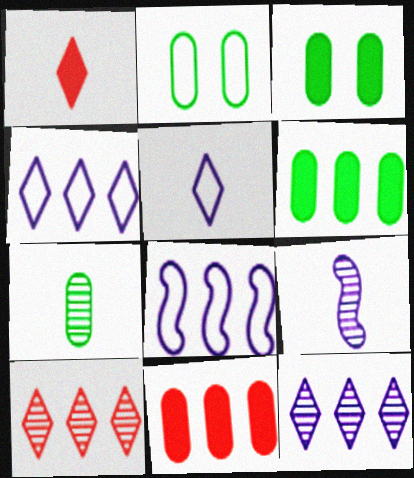[[2, 6, 7], 
[6, 8, 10]]